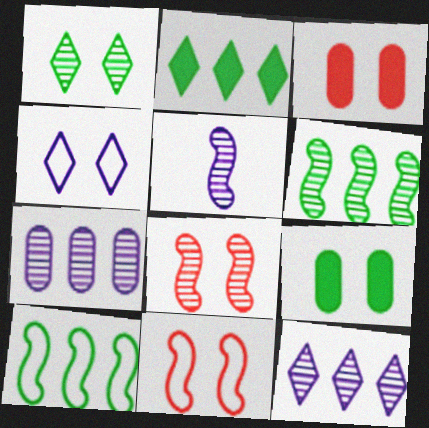[[4, 8, 9], 
[5, 6, 8]]